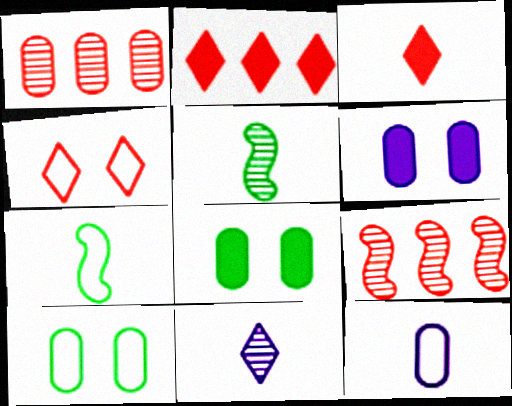[[1, 8, 12], 
[3, 5, 12]]